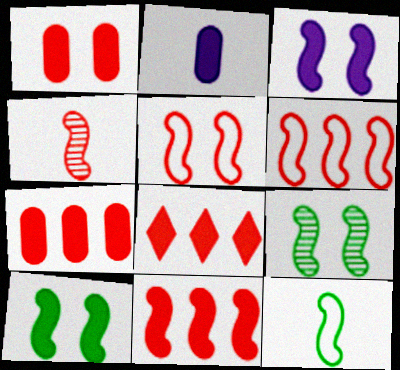[[2, 8, 10], 
[3, 5, 9], 
[4, 5, 11], 
[7, 8, 11]]